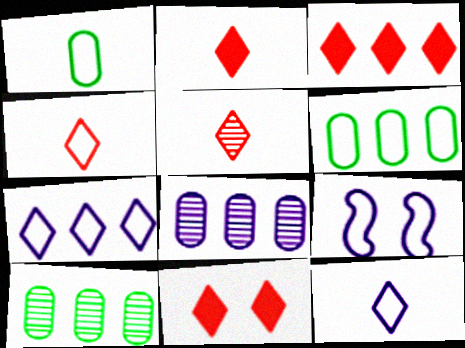[[2, 3, 11], 
[2, 4, 5], 
[2, 9, 10], 
[4, 6, 9]]